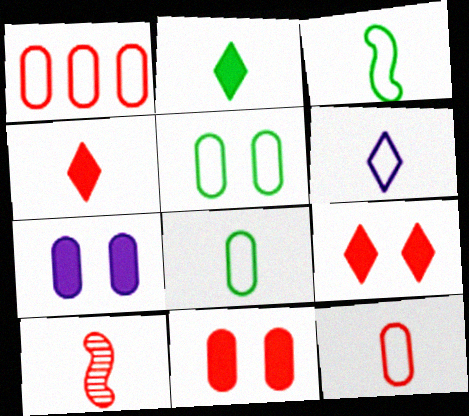[[1, 9, 10], 
[3, 6, 12], 
[4, 10, 12]]